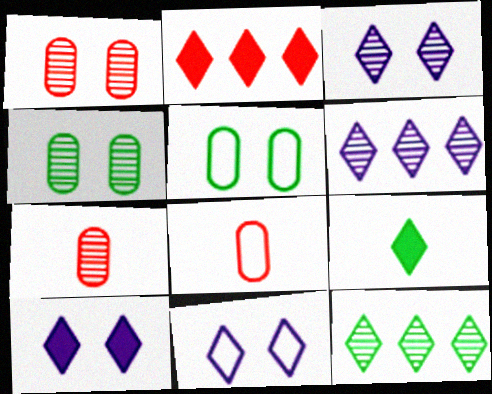[[2, 9, 10], 
[3, 10, 11]]